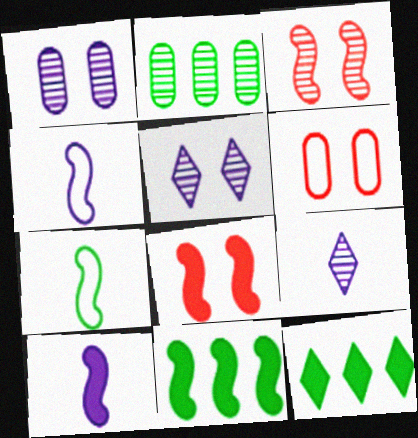[[2, 3, 9], 
[3, 4, 11], 
[6, 9, 11], 
[8, 10, 11]]